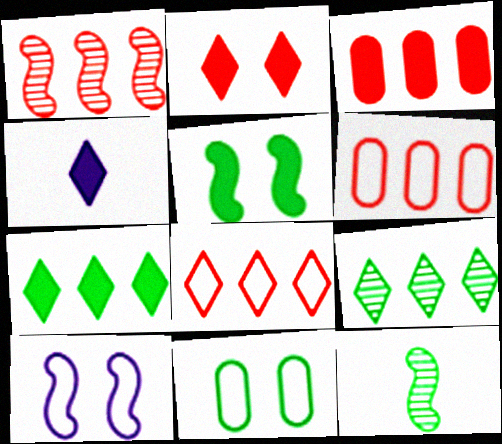[[1, 3, 8], 
[1, 4, 11], 
[2, 4, 7], 
[3, 4, 5], 
[7, 11, 12]]